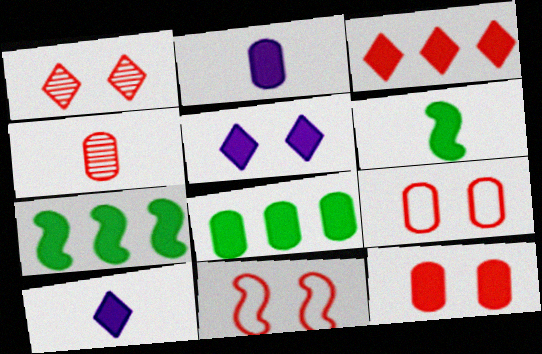[[1, 11, 12], 
[2, 8, 12], 
[3, 4, 11], 
[7, 10, 12]]